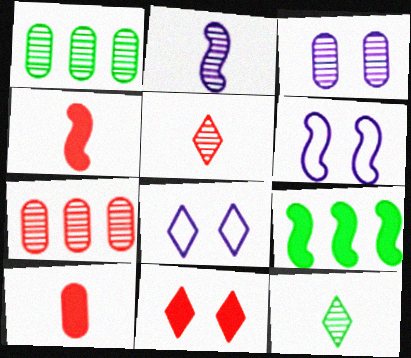[[1, 4, 8]]